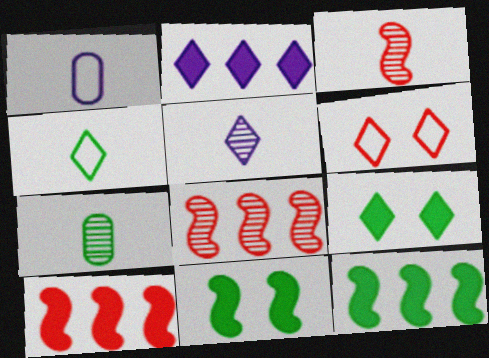[[1, 8, 9], 
[3, 5, 7]]